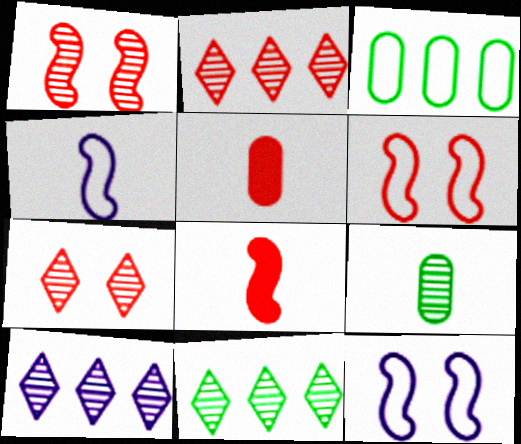[[1, 9, 10], 
[2, 5, 6], 
[2, 10, 11], 
[5, 11, 12]]